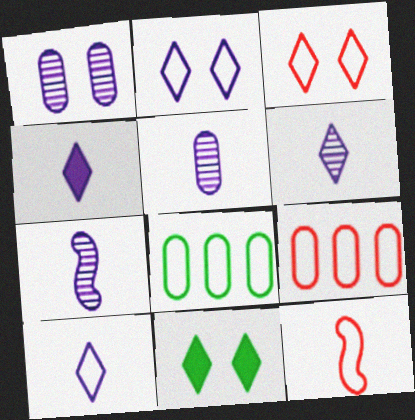[[2, 8, 12], 
[3, 9, 12], 
[4, 6, 10], 
[5, 6, 7], 
[7, 9, 11]]